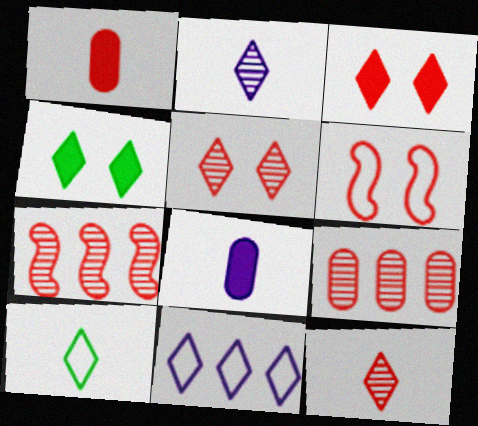[[4, 11, 12]]